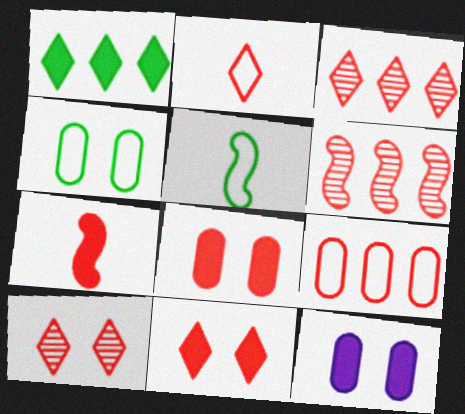[[1, 7, 12], 
[2, 3, 11], 
[2, 6, 8], 
[3, 5, 12], 
[7, 9, 10]]